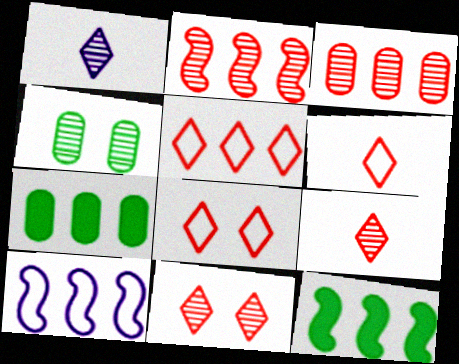[[1, 2, 4], 
[2, 10, 12], 
[5, 6, 8]]